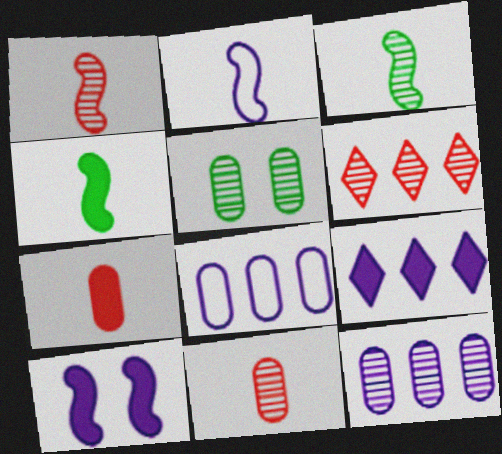[[1, 2, 4], 
[5, 7, 8], 
[5, 11, 12]]